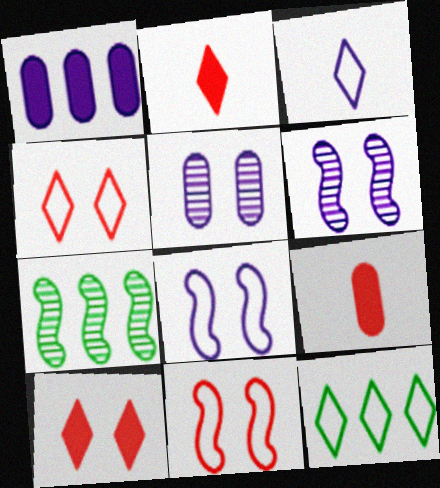[[1, 3, 6], 
[3, 4, 12], 
[6, 9, 12]]